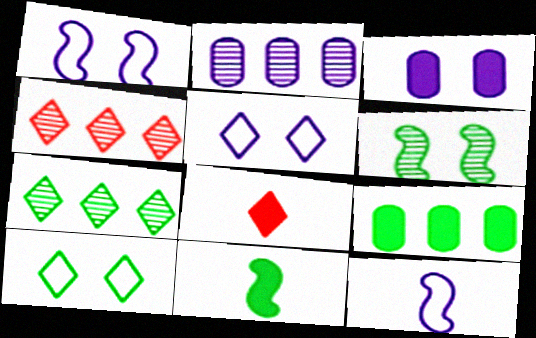[[5, 7, 8]]